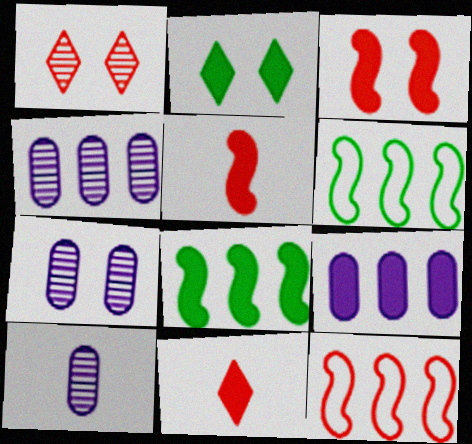[[2, 5, 9], 
[2, 10, 12], 
[4, 7, 10], 
[6, 7, 11]]